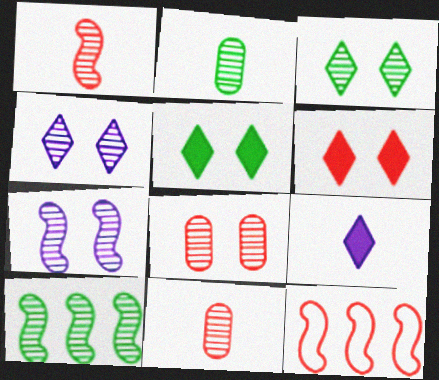[[1, 7, 10], 
[2, 3, 10], 
[3, 7, 8], 
[4, 10, 11], 
[6, 11, 12]]